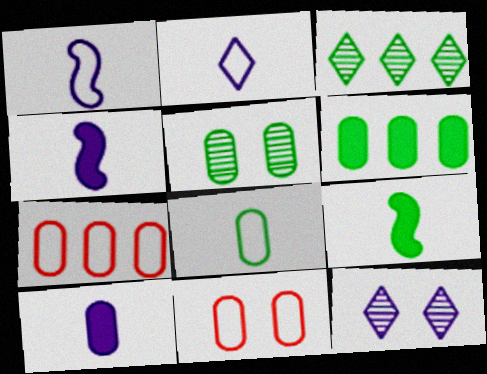[[3, 4, 11], 
[5, 6, 8], 
[5, 7, 10], 
[7, 9, 12]]